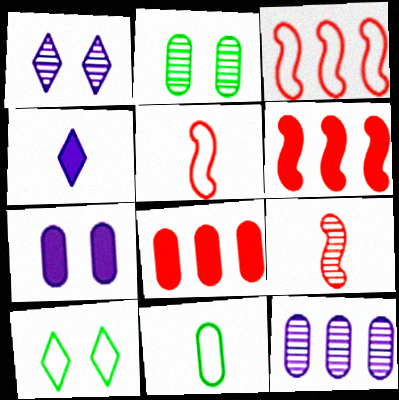[[1, 6, 11], 
[2, 3, 4], 
[4, 9, 11]]